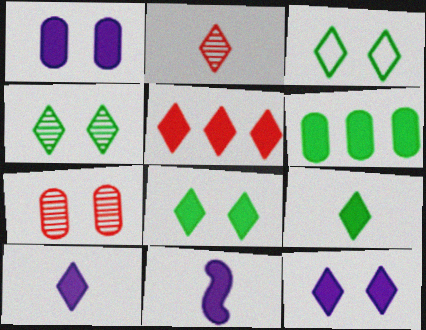[[3, 4, 8], 
[5, 8, 10], 
[5, 9, 12]]